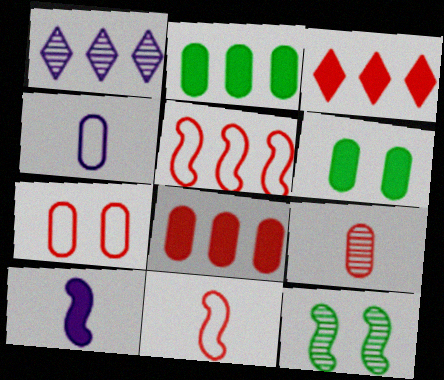[[1, 2, 5], 
[1, 6, 11], 
[1, 9, 12], 
[3, 4, 12], 
[3, 6, 10], 
[5, 10, 12], 
[7, 8, 9]]